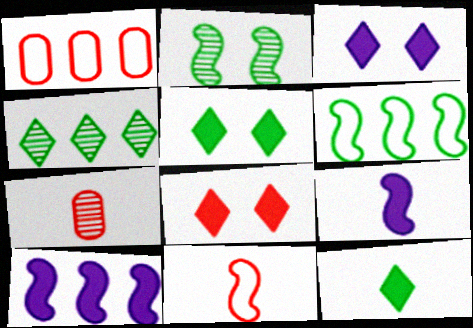[[1, 4, 10], 
[2, 10, 11], 
[3, 5, 8], 
[3, 6, 7]]